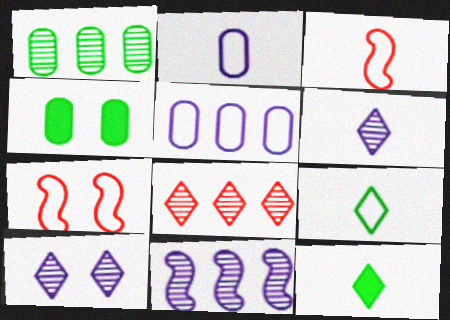[[1, 8, 11], 
[2, 3, 9], 
[4, 7, 10], 
[5, 7, 9]]